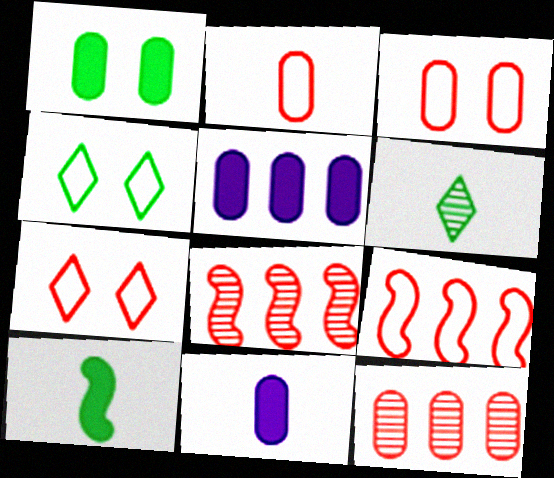[[2, 7, 9], 
[4, 8, 11]]